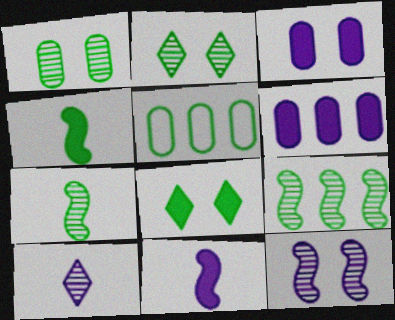[[2, 4, 5], 
[5, 7, 8]]